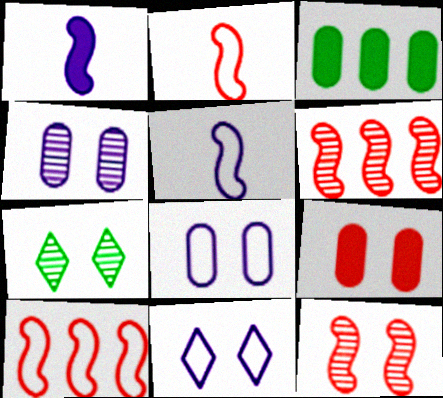[[4, 7, 12]]